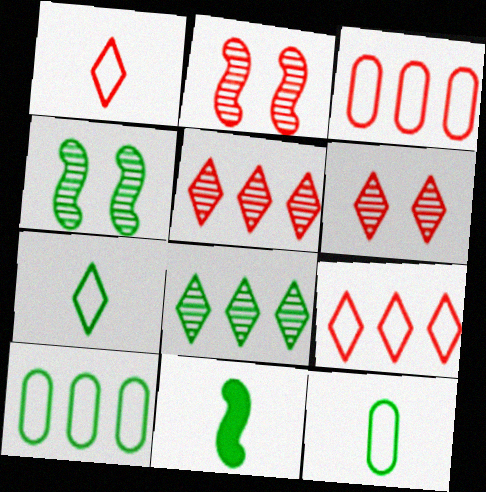[]